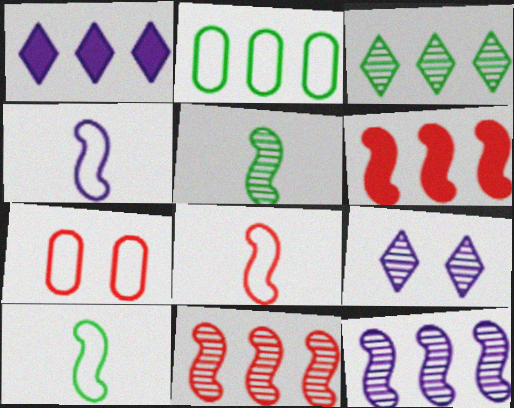[[1, 2, 11], 
[1, 5, 7], 
[4, 8, 10]]